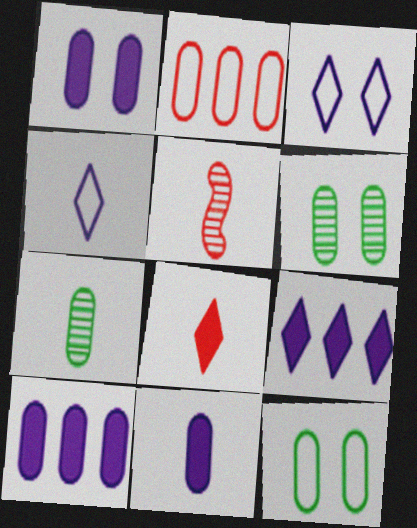[[1, 2, 7], 
[1, 10, 11], 
[2, 6, 11], 
[5, 9, 12]]